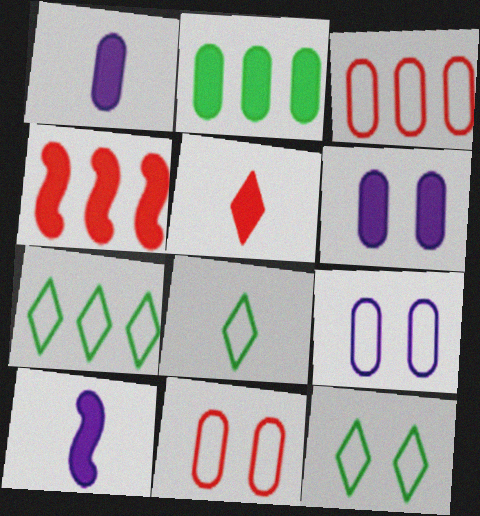[[7, 8, 12]]